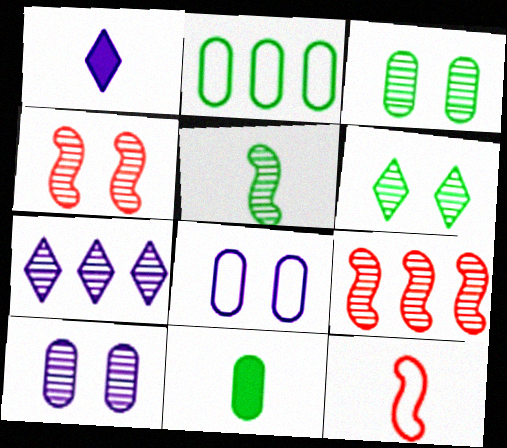[[1, 2, 4], 
[2, 3, 11], 
[4, 6, 10]]